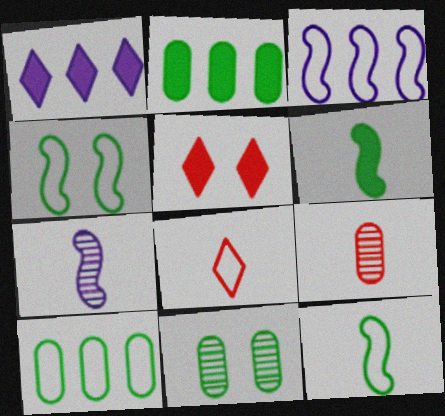[[1, 4, 9], 
[5, 7, 10]]